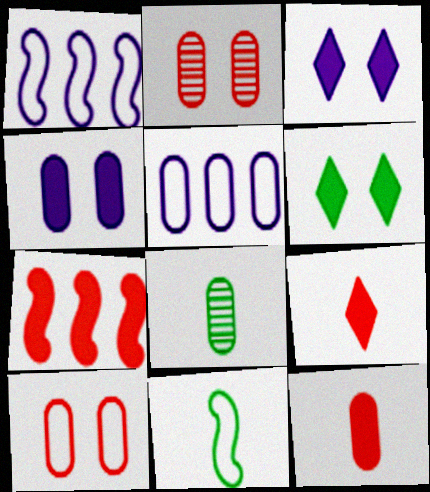[]